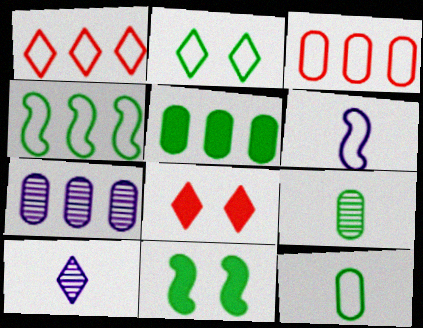[[2, 3, 6], 
[2, 4, 12], 
[3, 5, 7], 
[3, 10, 11]]